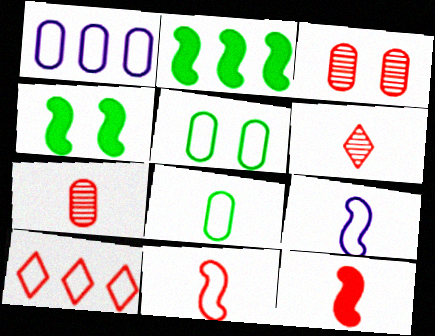[[1, 4, 6], 
[3, 10, 12], 
[5, 9, 10]]